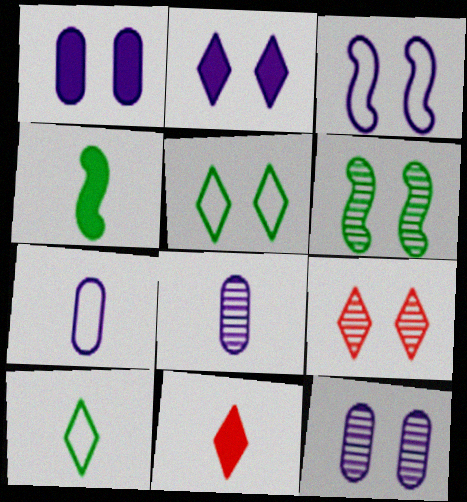[[2, 3, 12], 
[2, 5, 9], 
[6, 9, 12]]